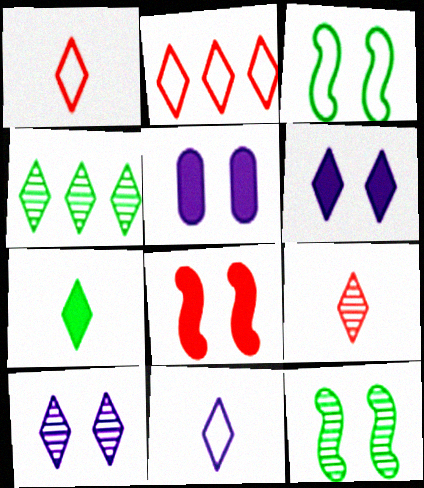[[1, 4, 6], 
[2, 7, 10], 
[4, 9, 10], 
[7, 9, 11]]